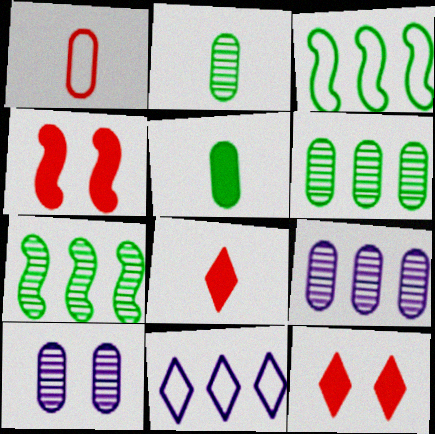[[2, 4, 11], 
[3, 8, 10]]